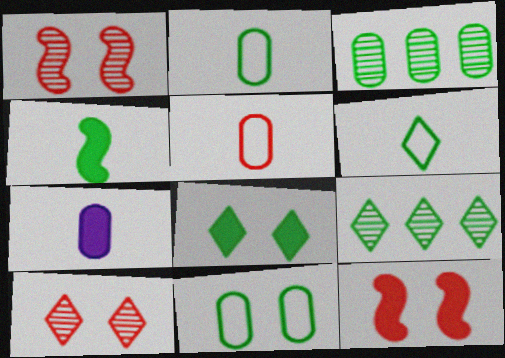[[4, 9, 11], 
[6, 8, 9]]